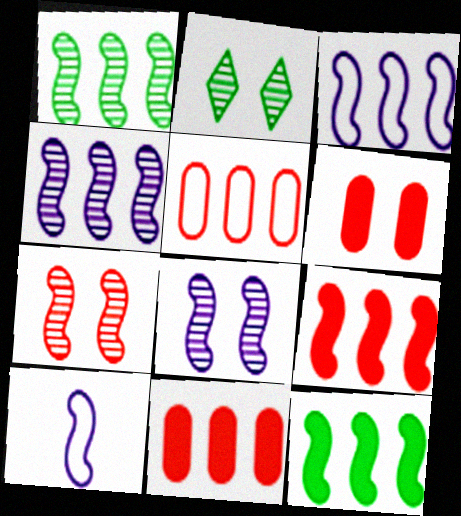[[1, 3, 9], 
[2, 10, 11], 
[7, 10, 12]]